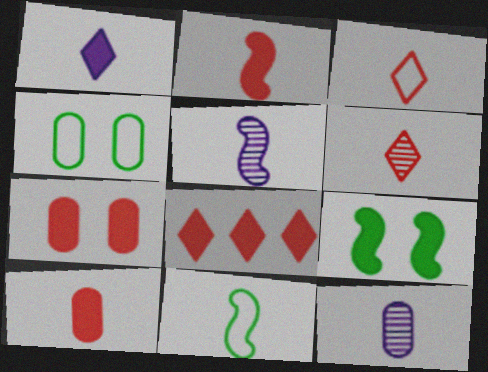[[2, 5, 11], 
[2, 7, 8], 
[4, 5, 8]]